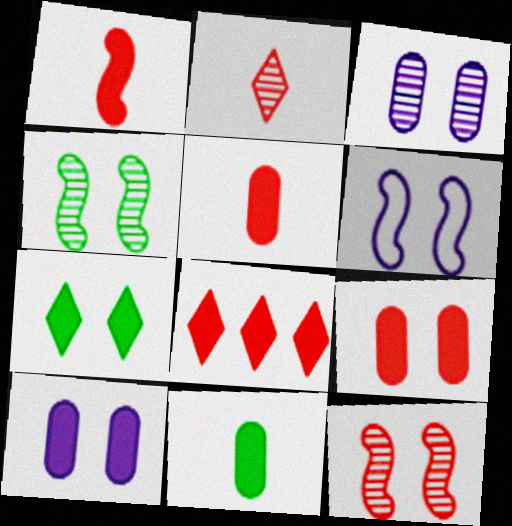[[1, 8, 9]]